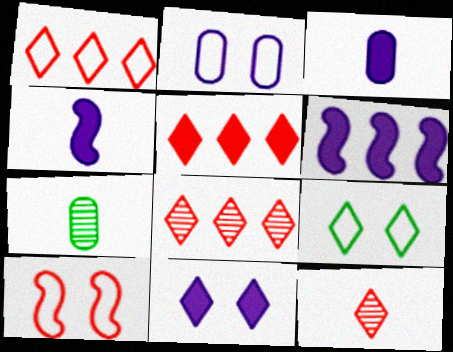[[1, 5, 8], 
[2, 9, 10], 
[3, 6, 11]]